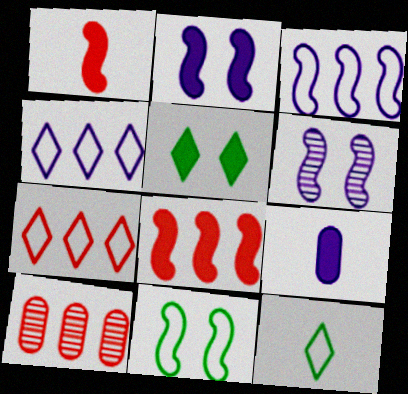[[2, 10, 12], 
[4, 6, 9], 
[5, 8, 9], 
[7, 8, 10]]